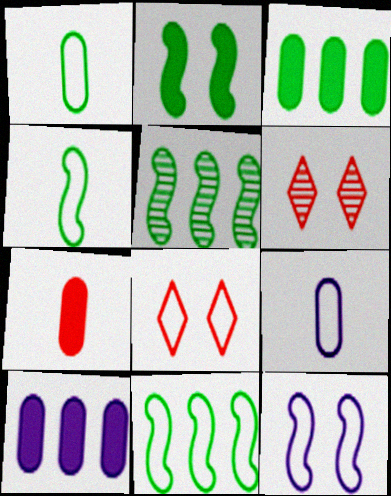[[2, 4, 5], 
[4, 6, 10], 
[8, 9, 11]]